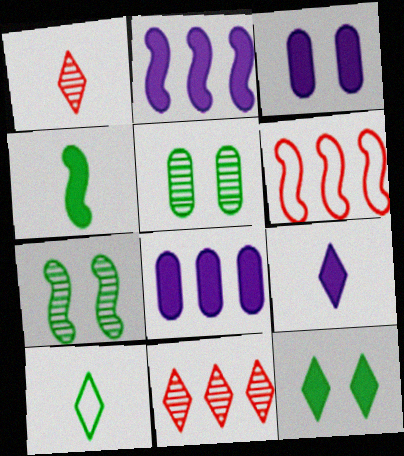[[1, 9, 10], 
[2, 3, 9], 
[5, 6, 9]]